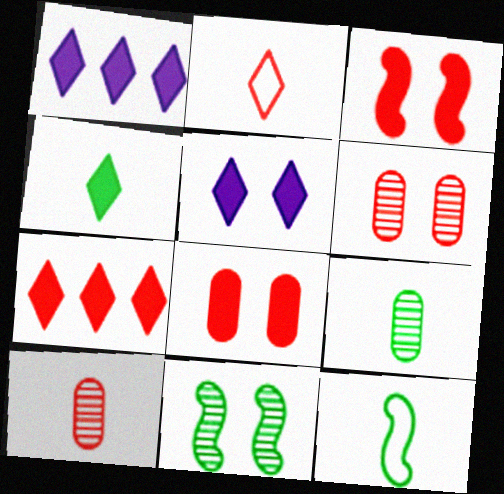[[1, 6, 12], 
[4, 5, 7], 
[4, 9, 12]]